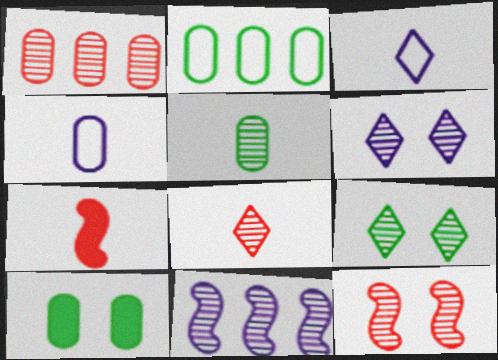[[1, 4, 10], 
[1, 8, 12], 
[2, 5, 10], 
[2, 6, 7], 
[3, 5, 7]]